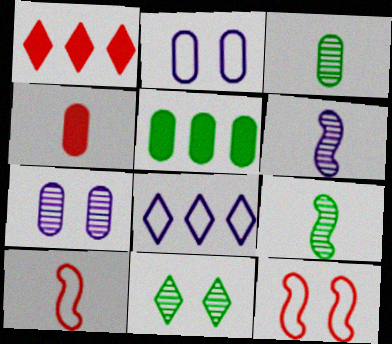[[1, 2, 9]]